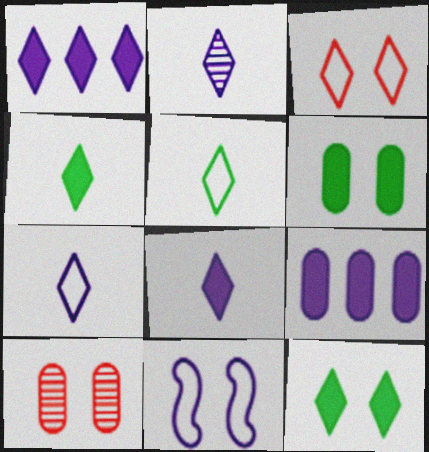[[2, 7, 8], 
[2, 9, 11], 
[10, 11, 12]]